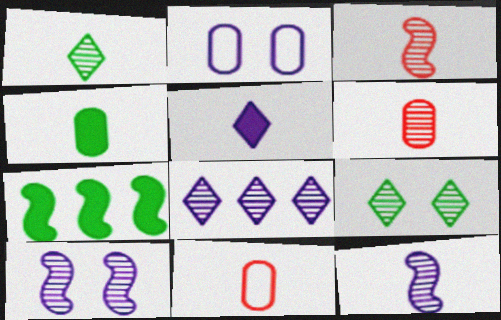[[1, 6, 12]]